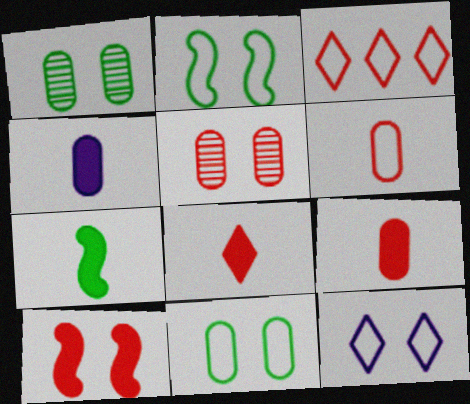[[1, 10, 12], 
[4, 7, 8]]